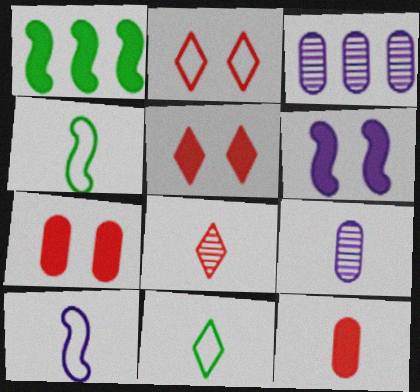[[1, 2, 9], 
[3, 4, 5]]